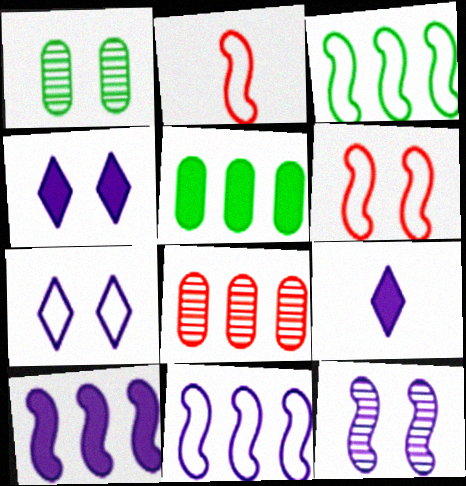[[1, 4, 6]]